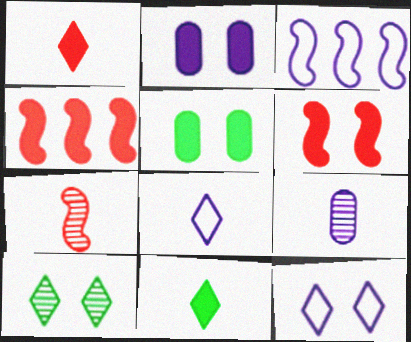[[2, 4, 11]]